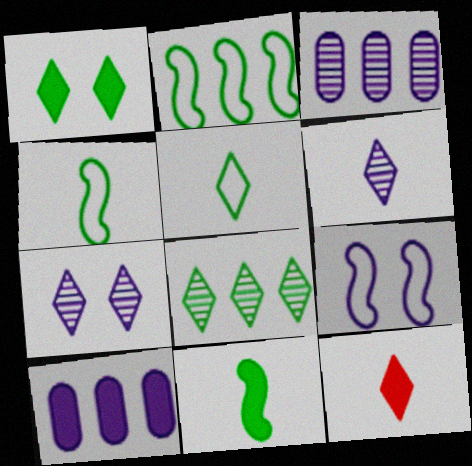[[1, 5, 8], 
[5, 6, 12], 
[6, 9, 10]]